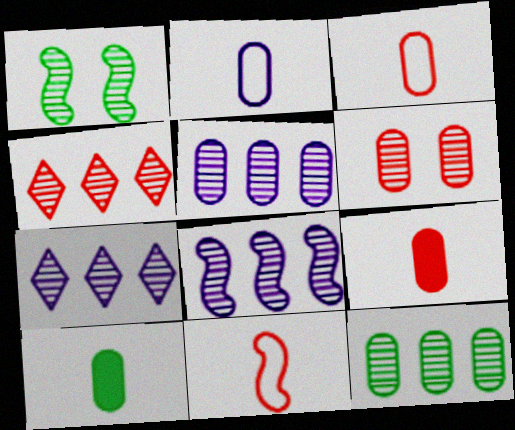[[4, 8, 12], 
[5, 7, 8]]